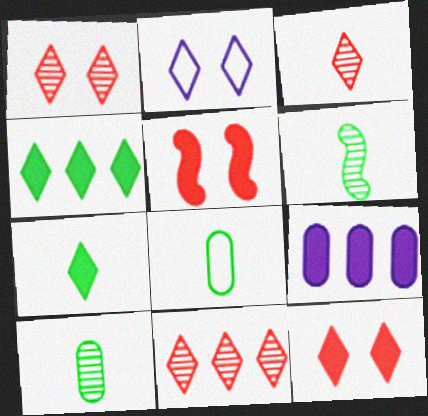[[1, 3, 11], 
[2, 3, 4], 
[2, 7, 11], 
[5, 7, 9], 
[6, 7, 8]]